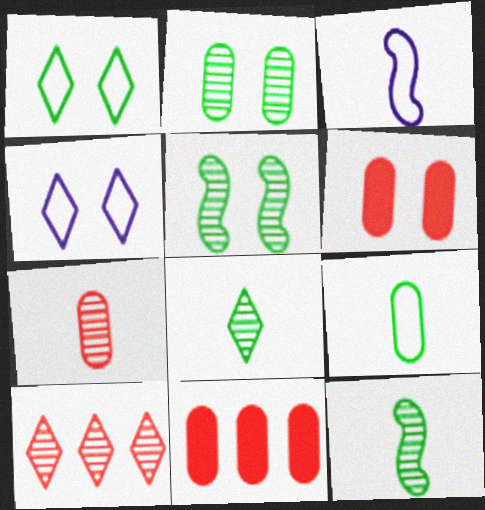[[4, 5, 6], 
[4, 11, 12]]